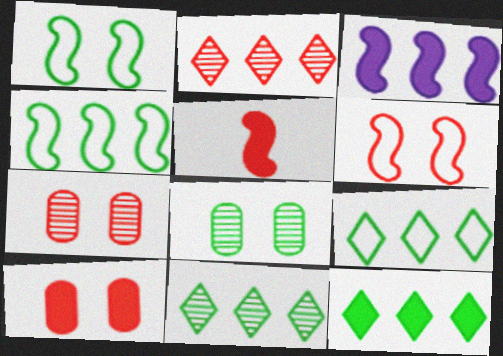[[9, 11, 12]]